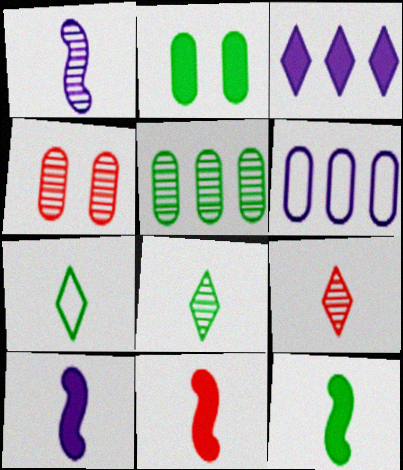[[2, 3, 11], 
[10, 11, 12]]